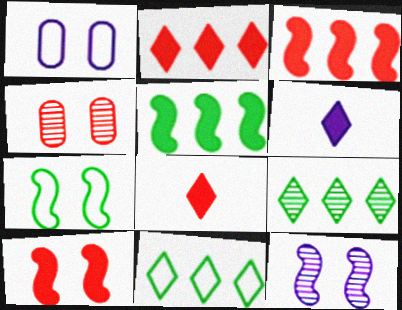[[7, 10, 12]]